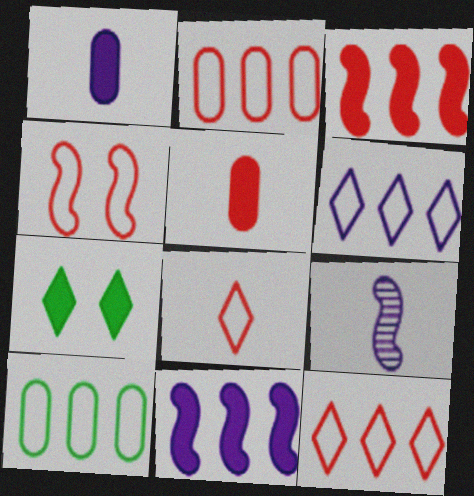[[1, 3, 7], 
[2, 4, 8], 
[2, 7, 9], 
[5, 7, 11]]